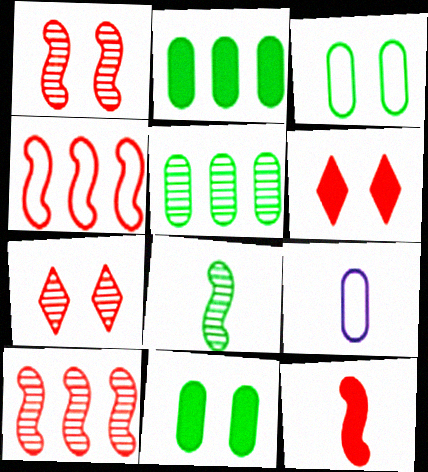[[1, 4, 12]]